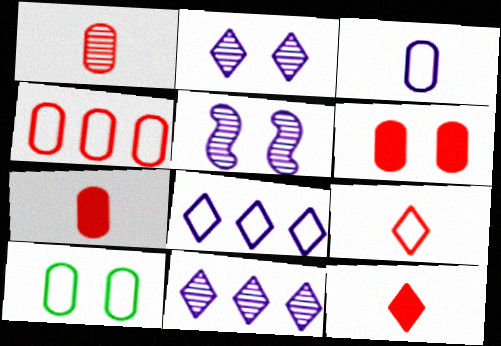[[1, 4, 6], 
[3, 4, 10]]